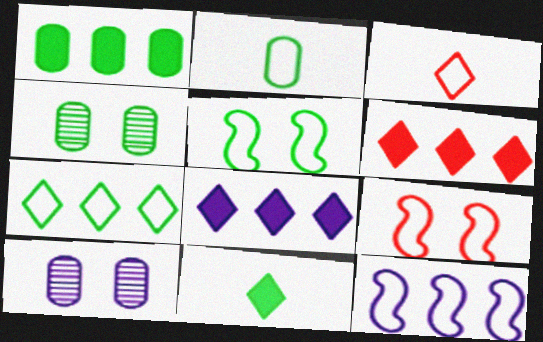[[1, 2, 4], 
[2, 5, 7]]